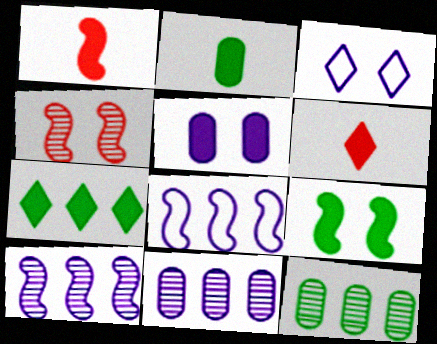[[1, 3, 12], 
[1, 5, 7], 
[2, 7, 9]]